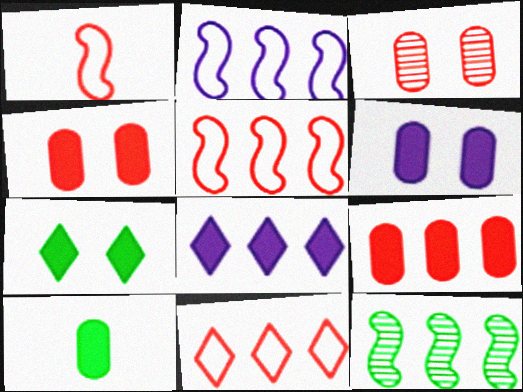[[6, 9, 10]]